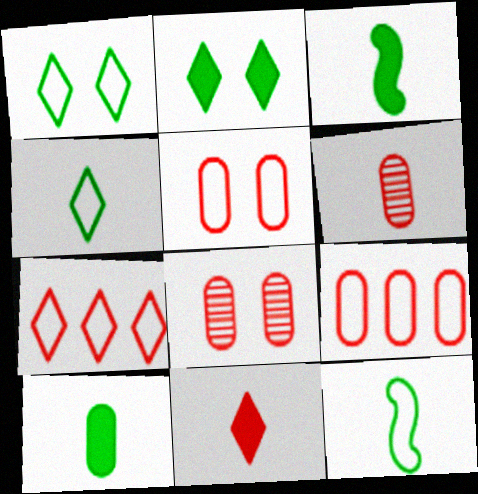[]